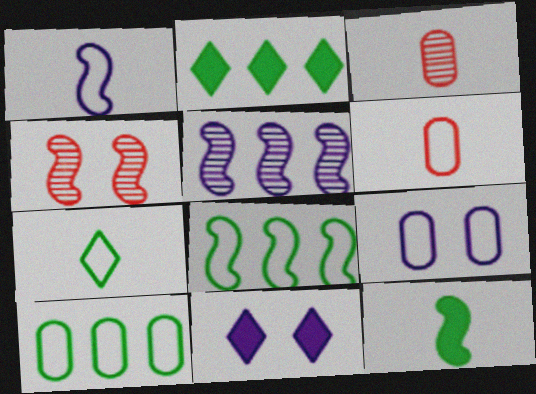[[1, 6, 7], 
[3, 8, 11], 
[6, 9, 10]]